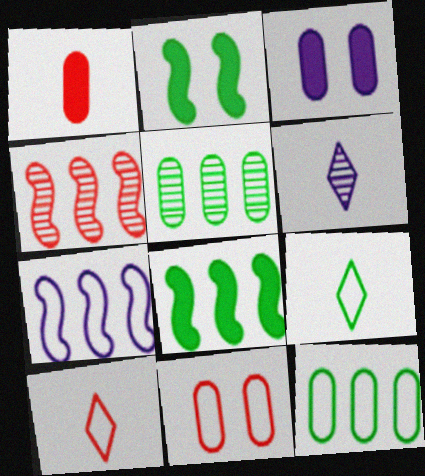[[2, 5, 9], 
[3, 4, 9], 
[3, 6, 7], 
[4, 7, 8], 
[6, 8, 11], 
[7, 9, 11]]